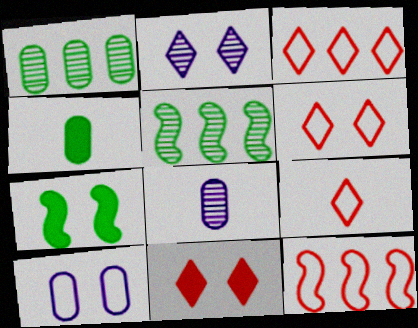[[2, 4, 12], 
[3, 6, 9], 
[3, 7, 8]]